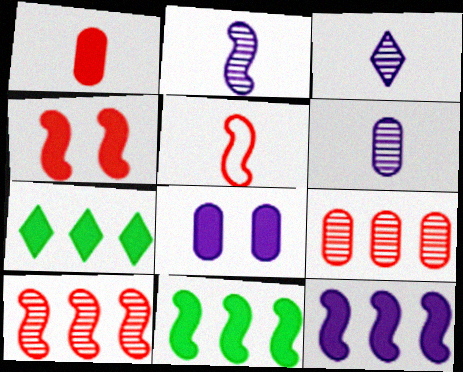[[2, 3, 6], 
[4, 5, 10]]